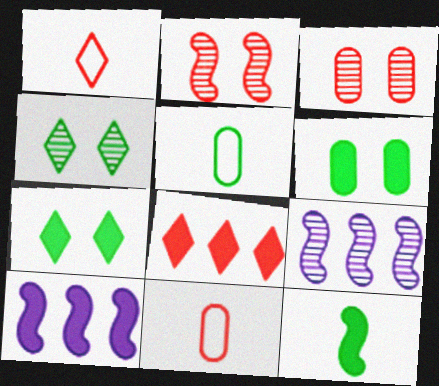[[1, 6, 9], 
[2, 8, 11], 
[4, 10, 11], 
[7, 9, 11]]